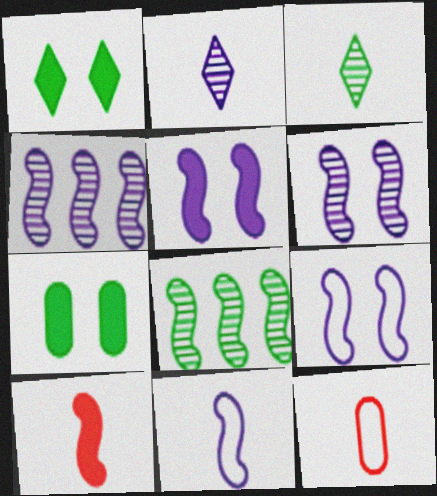[[1, 4, 12], 
[4, 5, 11], 
[5, 6, 9], 
[8, 9, 10]]